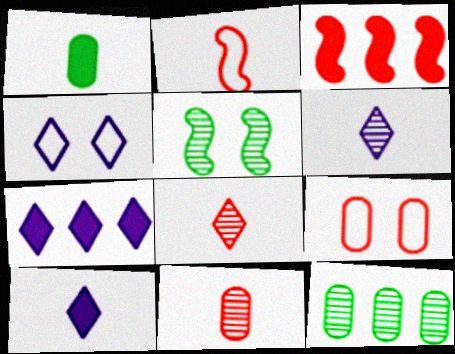[[1, 2, 6], 
[3, 8, 9], 
[4, 6, 7]]